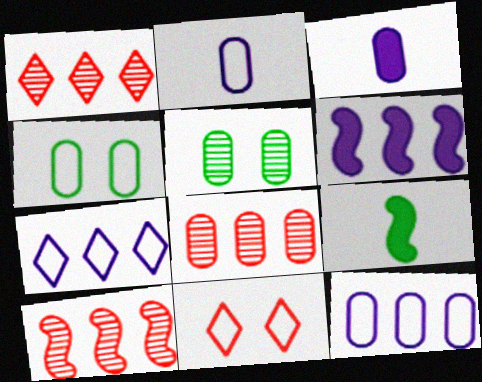[[1, 8, 10], 
[3, 4, 8]]